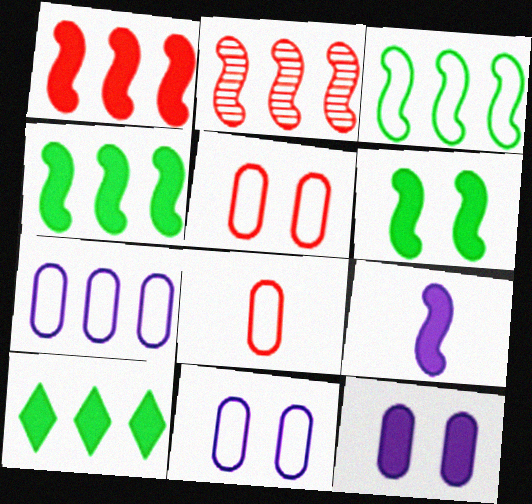[[1, 6, 9], 
[2, 7, 10]]